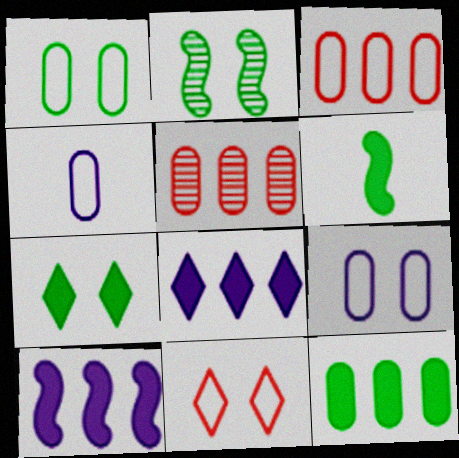[[1, 2, 7], 
[1, 3, 4], 
[6, 7, 12]]